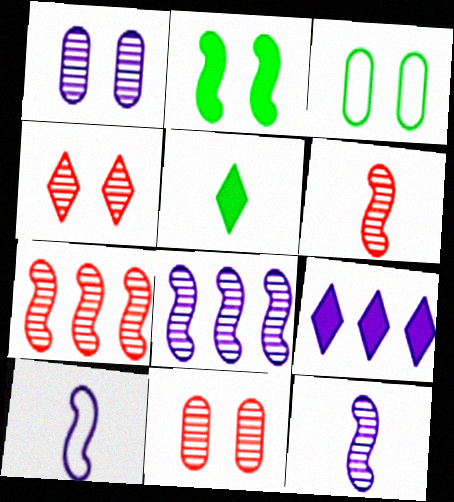[[1, 9, 10], 
[2, 7, 10], 
[3, 6, 9]]